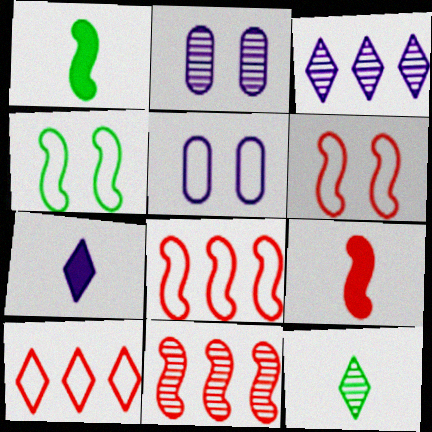[[1, 2, 10], 
[2, 11, 12], 
[6, 9, 11]]